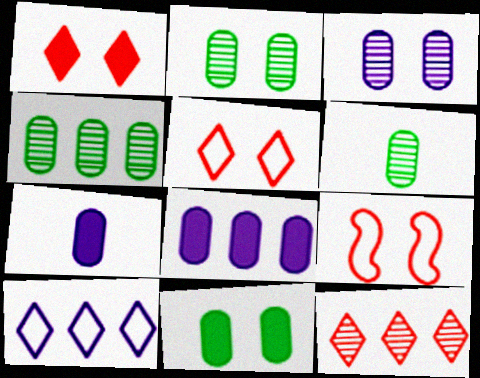[[2, 4, 6]]